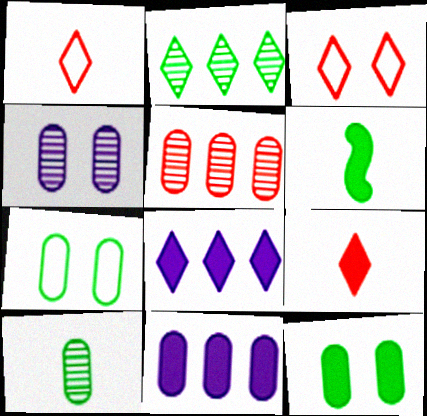[[2, 6, 7], 
[4, 5, 10]]